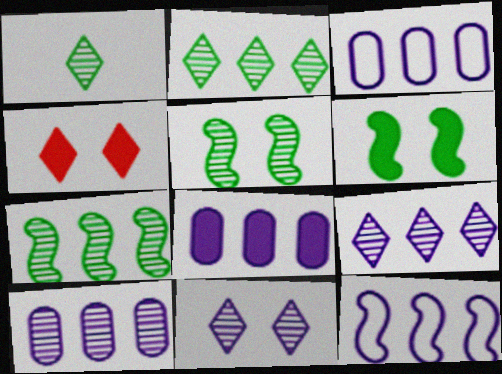[[3, 8, 10], 
[8, 9, 12]]